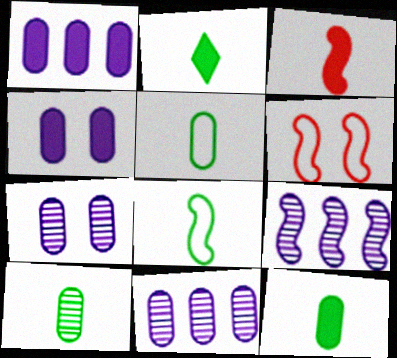[[2, 6, 11], 
[2, 8, 10], 
[5, 10, 12]]